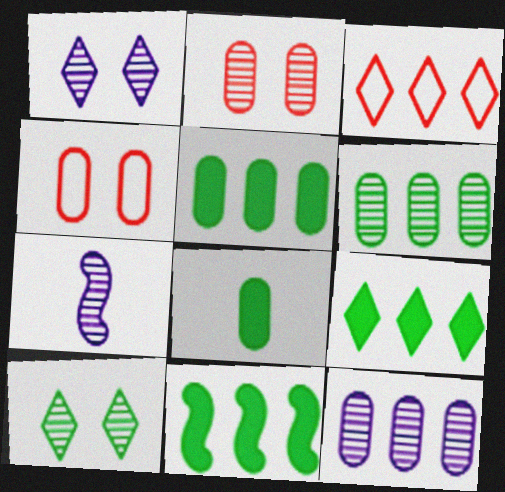[[1, 7, 12], 
[3, 11, 12], 
[4, 7, 9], 
[4, 8, 12], 
[5, 9, 11]]